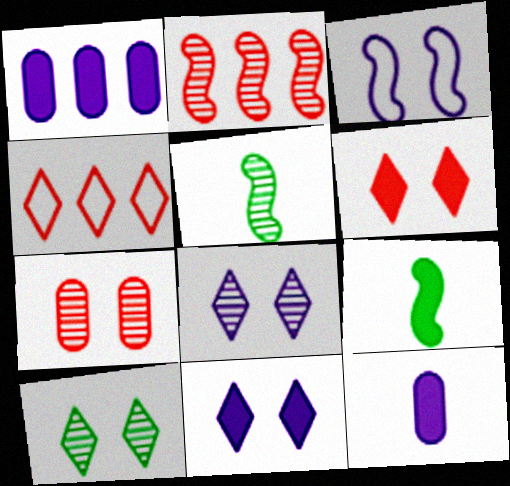[[1, 6, 9], 
[2, 3, 9]]